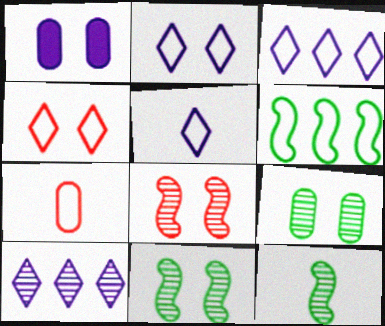[[1, 4, 11], 
[2, 3, 5], 
[2, 6, 7]]